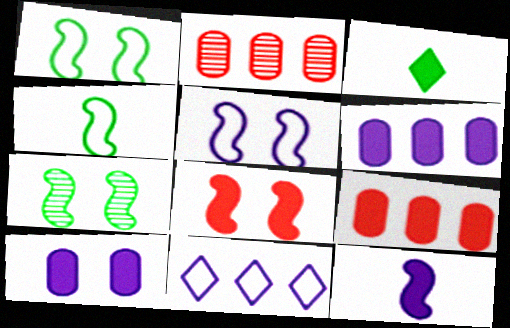[[2, 3, 5], 
[3, 6, 8], 
[5, 7, 8]]